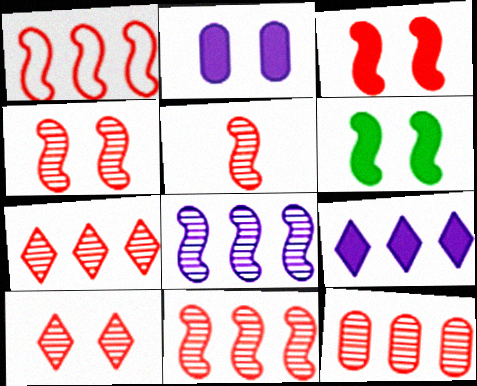[[1, 3, 5], 
[4, 5, 11], 
[5, 10, 12], 
[7, 11, 12]]